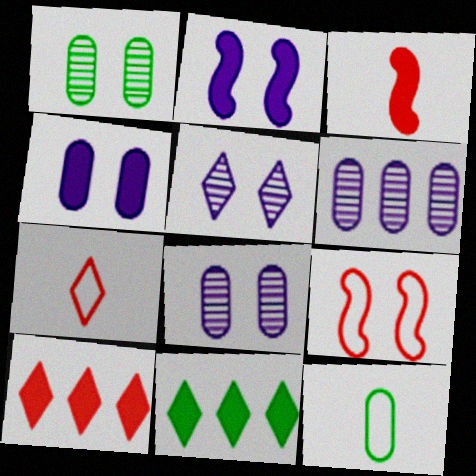[[3, 4, 11], 
[5, 7, 11]]